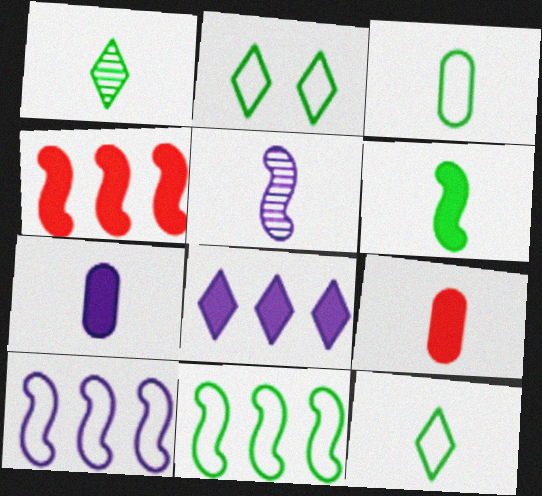[[1, 3, 6], 
[2, 3, 11], 
[5, 9, 12]]